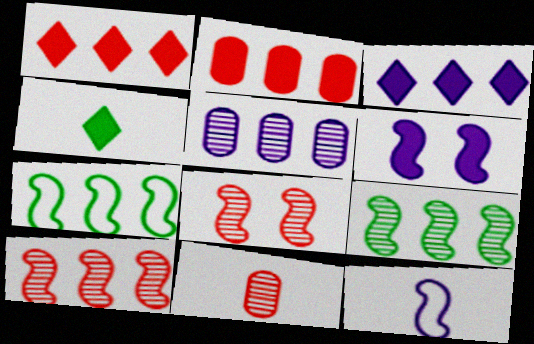[[1, 5, 7], 
[2, 4, 6], 
[4, 11, 12]]